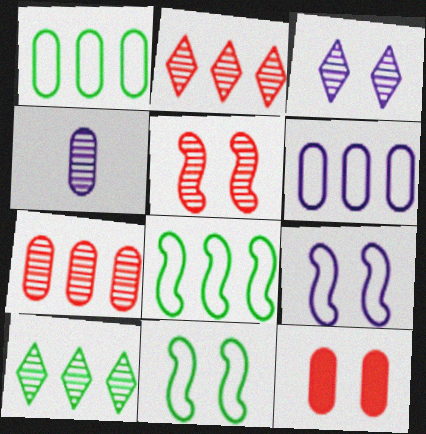[[1, 4, 12], 
[3, 11, 12], 
[4, 5, 10]]